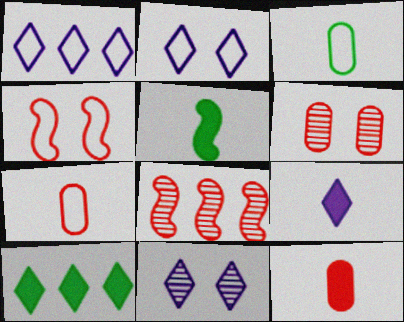[[1, 3, 4], 
[1, 5, 6], 
[1, 9, 11], 
[5, 9, 12]]